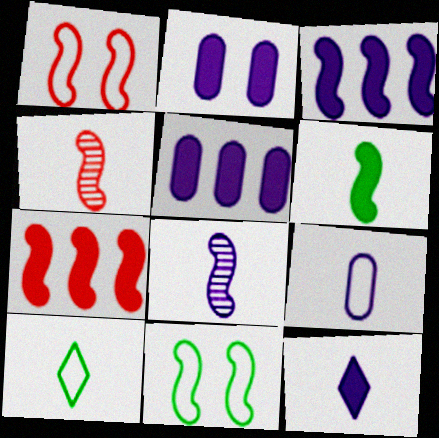[[1, 4, 7], 
[2, 3, 12], 
[3, 4, 11], 
[7, 8, 11], 
[8, 9, 12]]